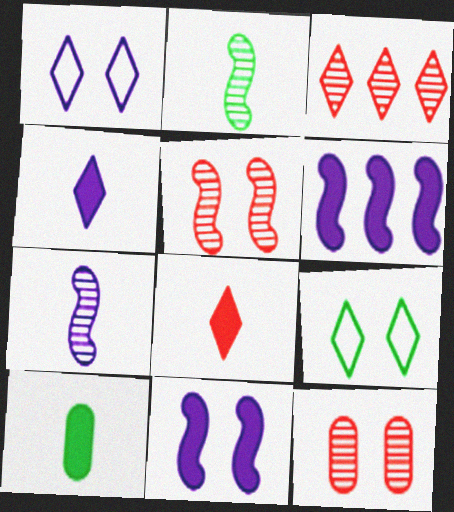[[3, 4, 9], 
[9, 11, 12]]